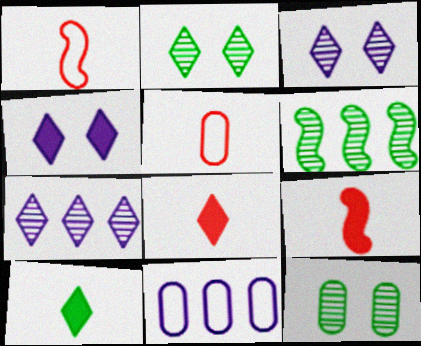[[2, 9, 11], 
[4, 5, 6]]